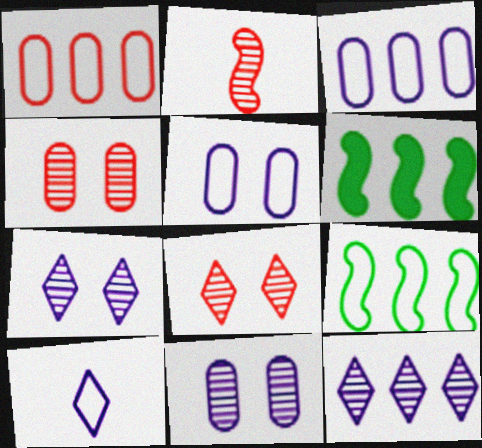[[1, 6, 12], 
[4, 6, 10]]